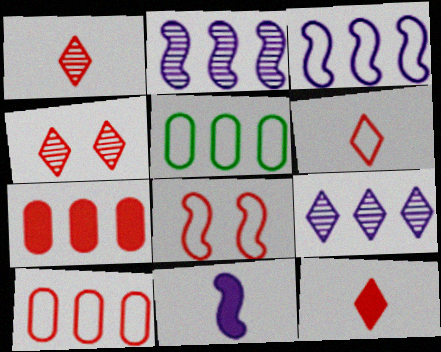[[1, 6, 12], 
[1, 7, 8], 
[4, 5, 11], 
[6, 8, 10]]